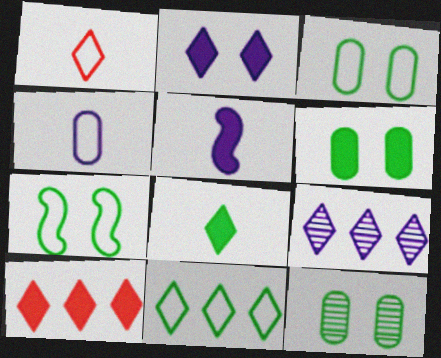[[2, 8, 10], 
[3, 6, 12], 
[5, 6, 10], 
[9, 10, 11]]